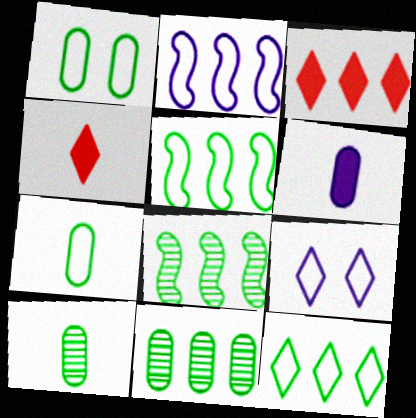[[2, 3, 11]]